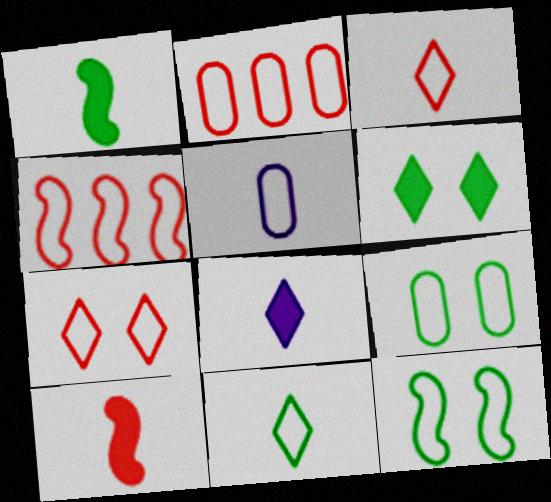[[2, 5, 9]]